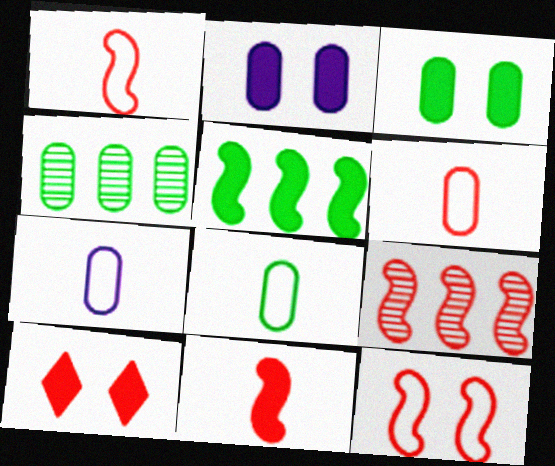[[2, 4, 6], 
[3, 4, 8], 
[6, 7, 8], 
[6, 9, 10], 
[9, 11, 12]]